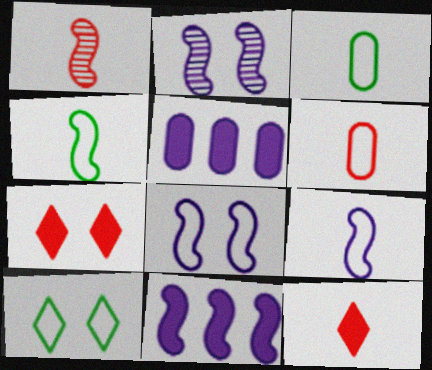[[1, 5, 10], 
[1, 6, 12], 
[2, 9, 11]]